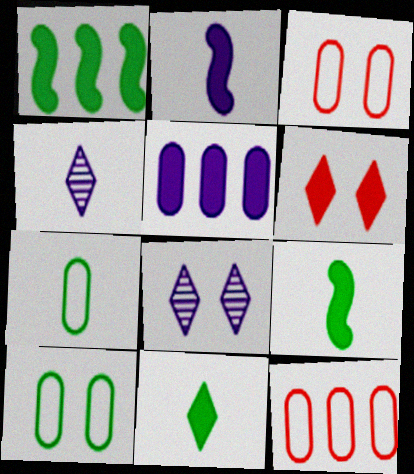[[1, 3, 4], 
[5, 6, 9], 
[8, 9, 12]]